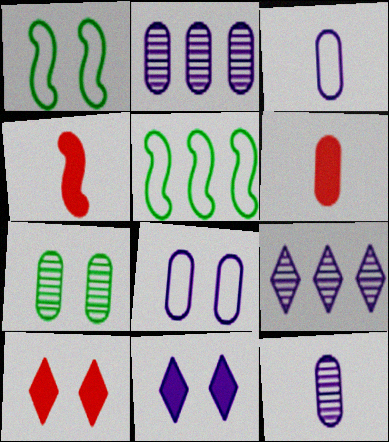[[1, 6, 9], 
[5, 10, 12]]